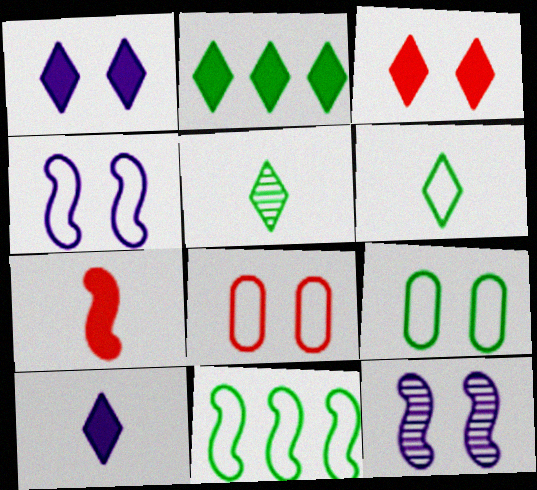[[2, 3, 10], 
[3, 9, 12], 
[6, 9, 11], 
[7, 11, 12]]